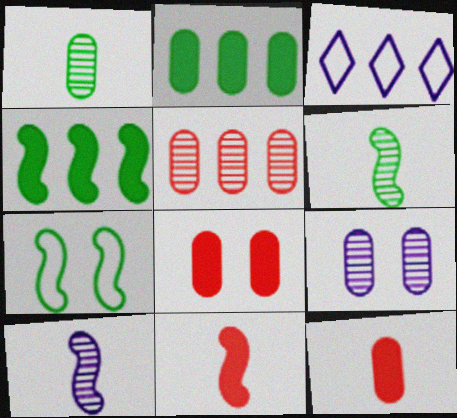[[1, 5, 9], 
[3, 4, 5], 
[3, 6, 8], 
[4, 6, 7]]